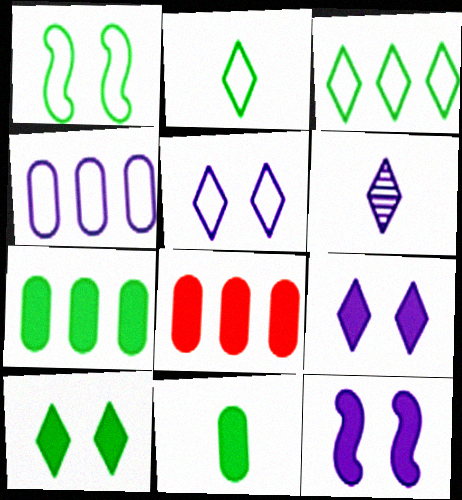[[1, 6, 8], 
[4, 6, 12]]